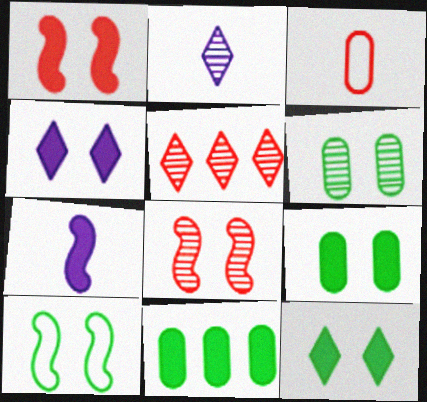[[1, 3, 5], 
[1, 4, 9], 
[6, 10, 12]]